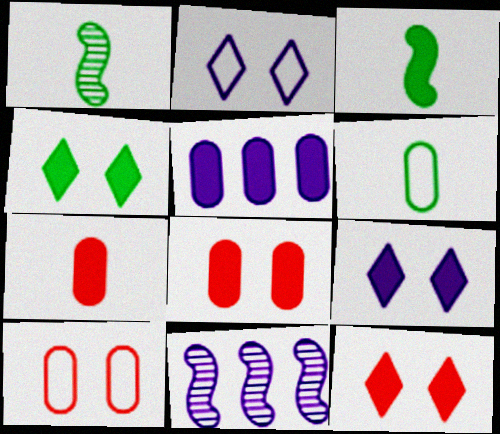[[3, 5, 12], 
[4, 9, 12], 
[6, 11, 12]]